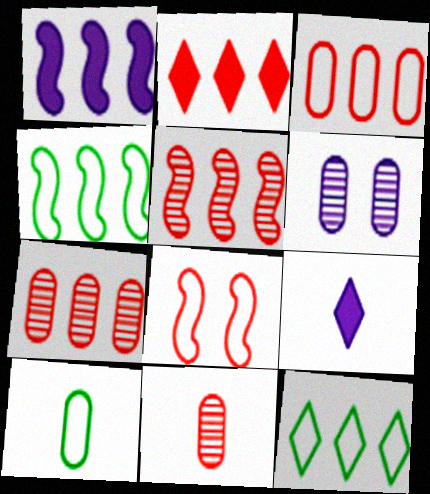[[1, 4, 5], 
[1, 7, 12], 
[2, 3, 5], 
[2, 8, 11]]